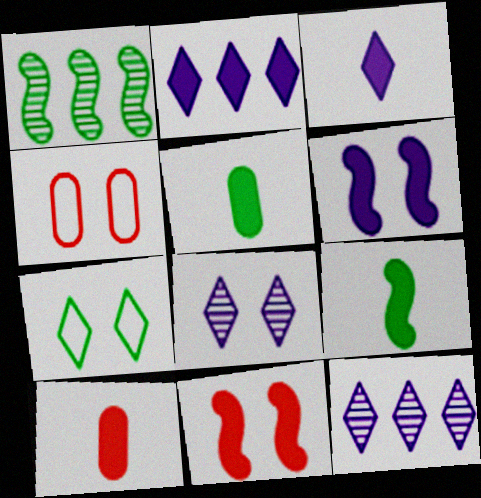[[1, 3, 4], 
[1, 5, 7], 
[2, 5, 11], 
[3, 9, 10], 
[4, 9, 12]]